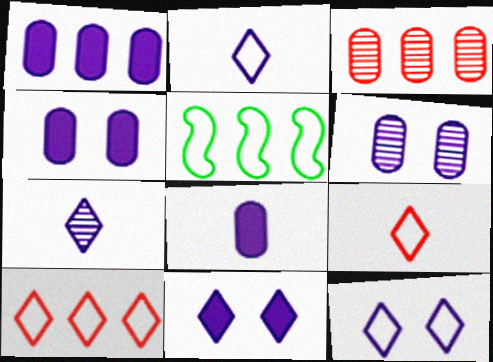[[1, 4, 8]]